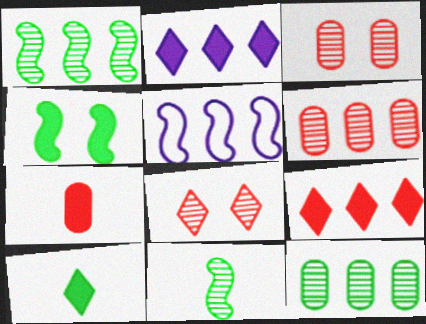[[2, 4, 7], 
[3, 5, 10], 
[5, 9, 12]]